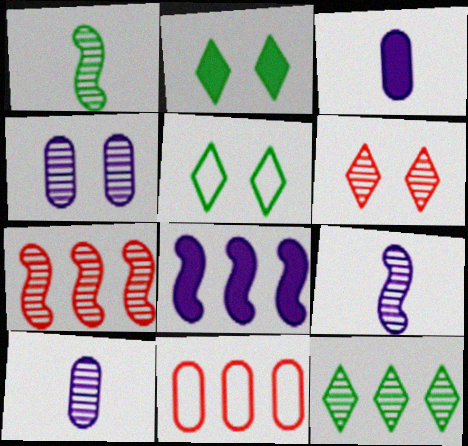[[2, 9, 11], 
[3, 5, 7], 
[8, 11, 12]]